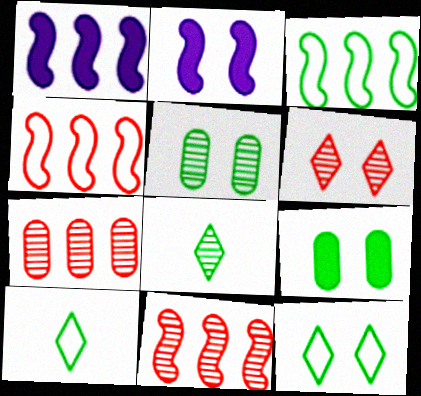[[1, 3, 11], 
[2, 7, 10], 
[3, 8, 9]]